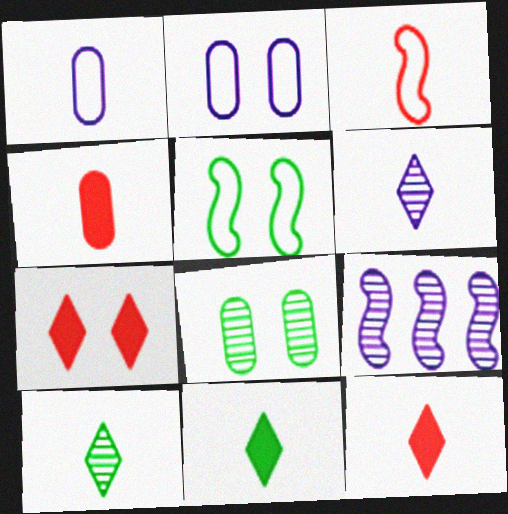[]